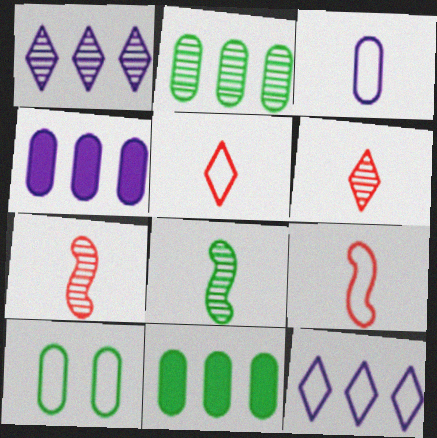[[9, 10, 12]]